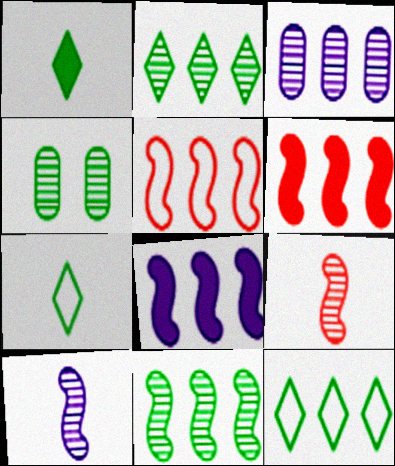[[3, 6, 12], 
[5, 8, 11]]